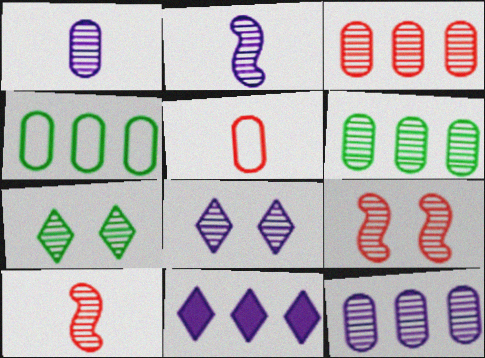[[2, 3, 7], 
[2, 8, 12], 
[3, 6, 12], 
[6, 8, 10], 
[7, 10, 12]]